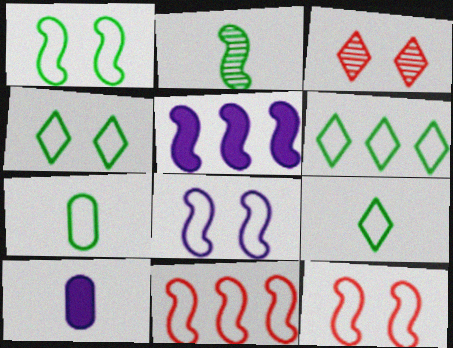[[1, 6, 7], 
[1, 8, 12], 
[2, 5, 12], 
[3, 5, 7], 
[4, 6, 9]]